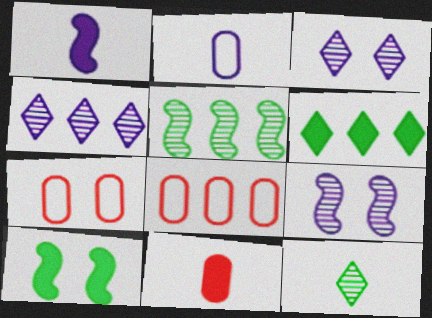[[3, 7, 10]]